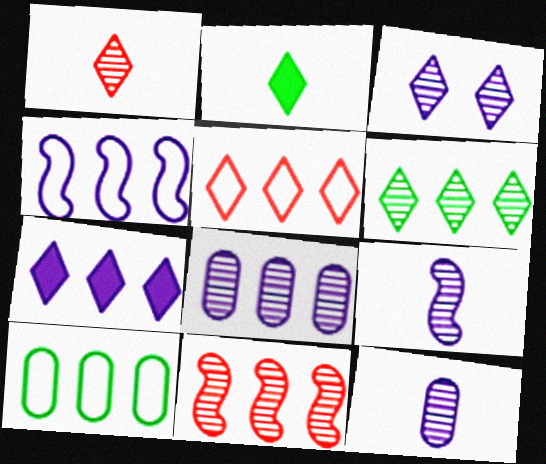[[1, 3, 6], 
[2, 3, 5], 
[3, 8, 9], 
[4, 5, 10], 
[4, 7, 8], 
[5, 6, 7], 
[6, 8, 11], 
[7, 10, 11]]